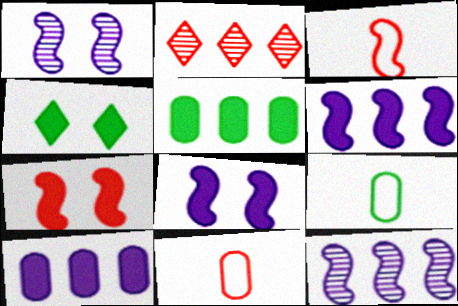[[2, 7, 11], 
[2, 8, 9], 
[4, 11, 12]]